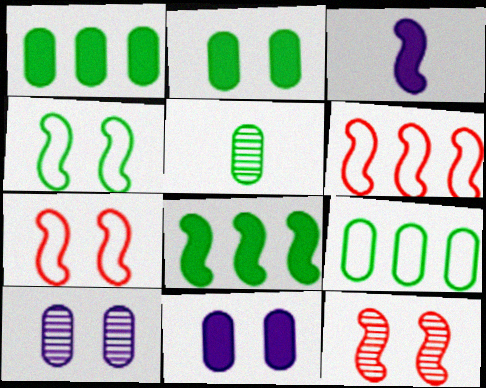[[2, 5, 9]]